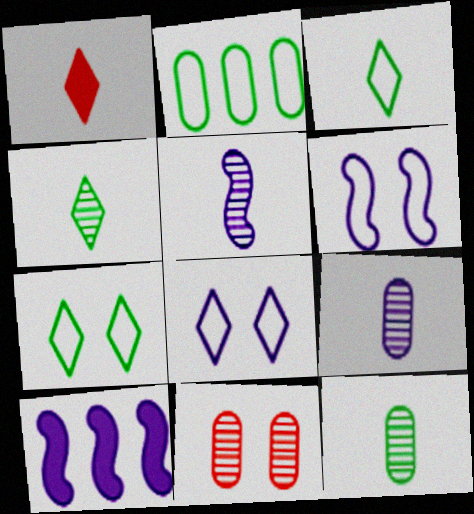[[3, 10, 11], 
[5, 6, 10], 
[8, 9, 10]]